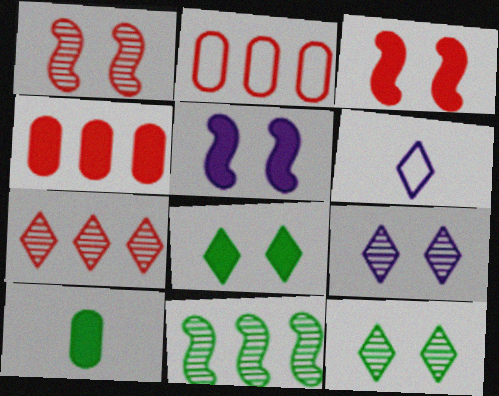[[6, 7, 8]]